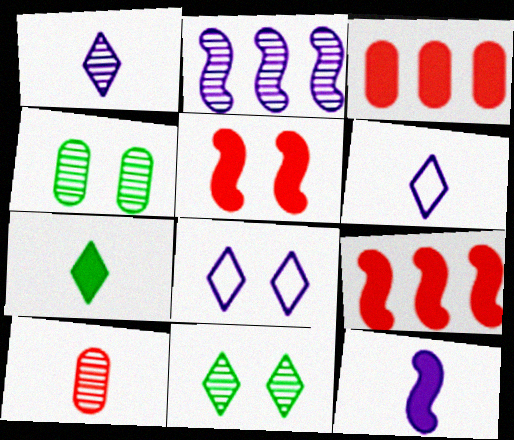[[2, 10, 11], 
[4, 5, 8], 
[4, 6, 9]]